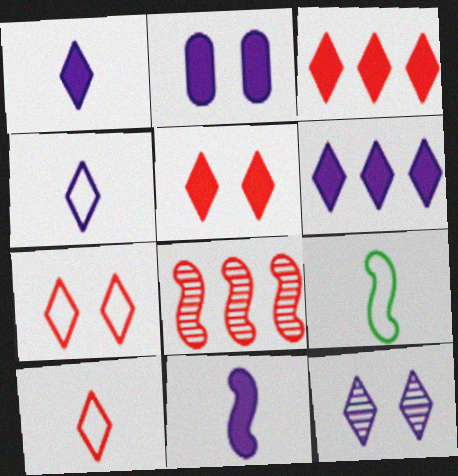[[2, 6, 11], 
[4, 6, 12]]